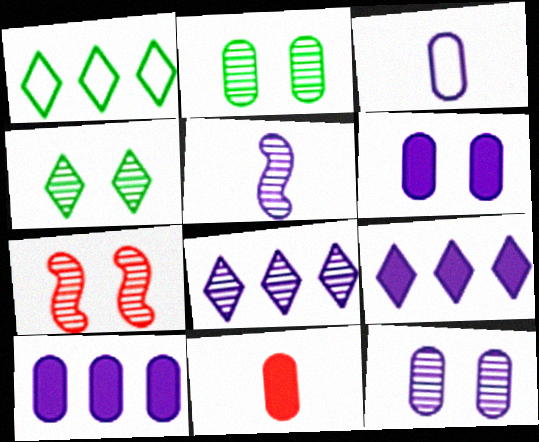[[3, 10, 12], 
[4, 7, 12], 
[5, 8, 12]]